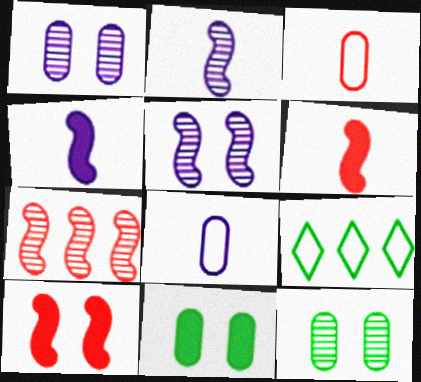[[1, 6, 9]]